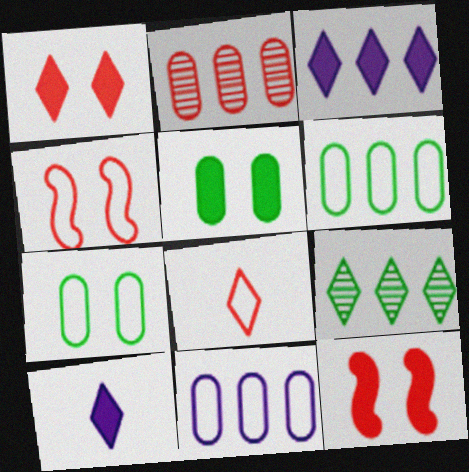[[2, 8, 12]]